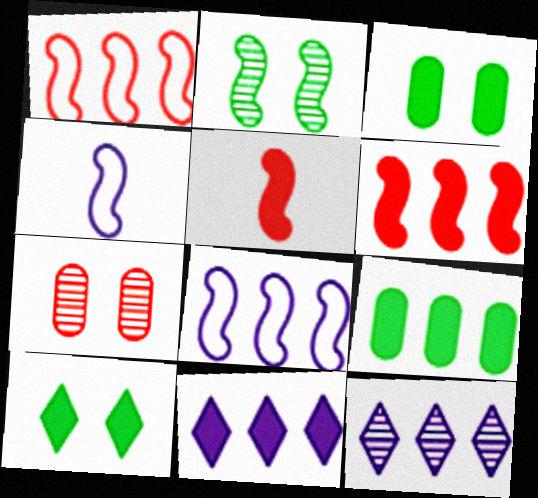[[1, 9, 12], 
[2, 4, 6], 
[2, 5, 8], 
[3, 5, 11], 
[6, 9, 11]]